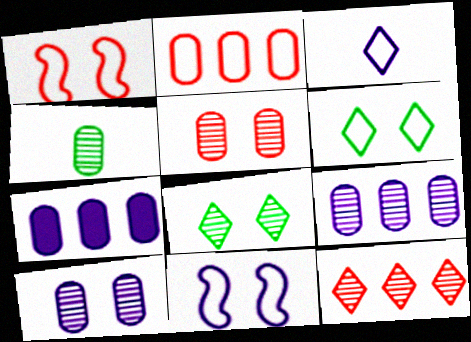[[4, 5, 9]]